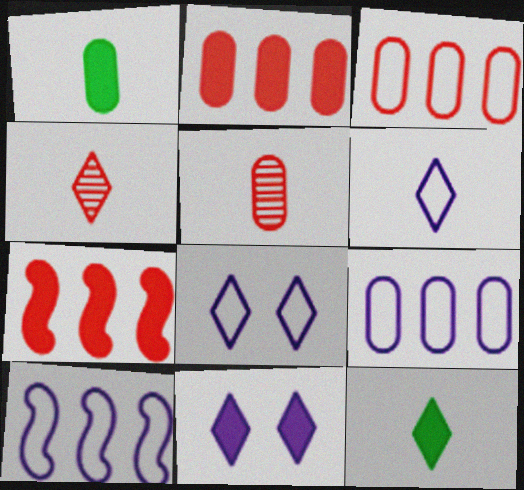[[1, 7, 11], 
[4, 6, 12]]